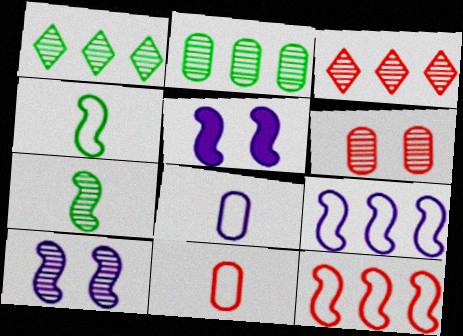[[1, 5, 11], 
[5, 7, 12]]